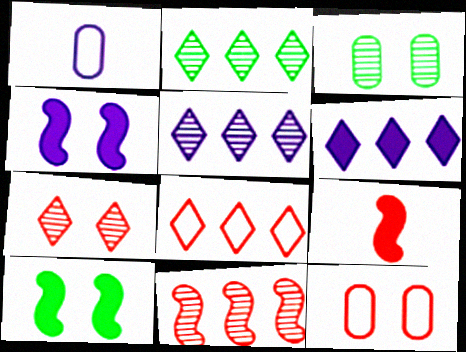[[1, 4, 5], 
[2, 6, 8]]